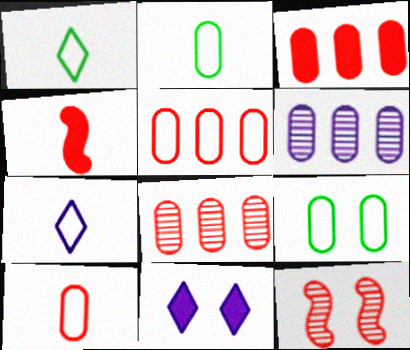[[3, 5, 8], 
[9, 11, 12]]